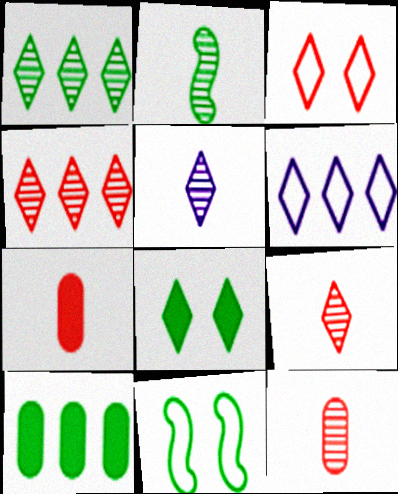[[2, 5, 12], 
[6, 8, 9]]